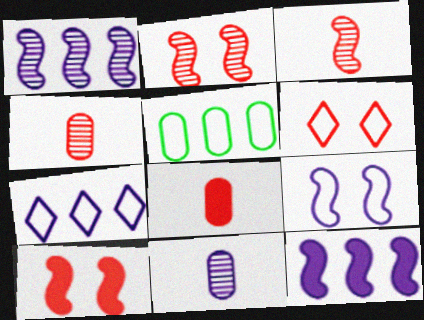[]